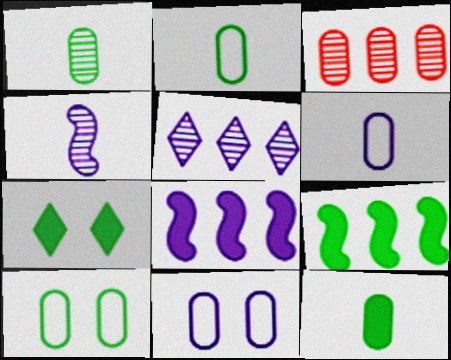[[1, 2, 12], 
[3, 11, 12], 
[7, 9, 12]]